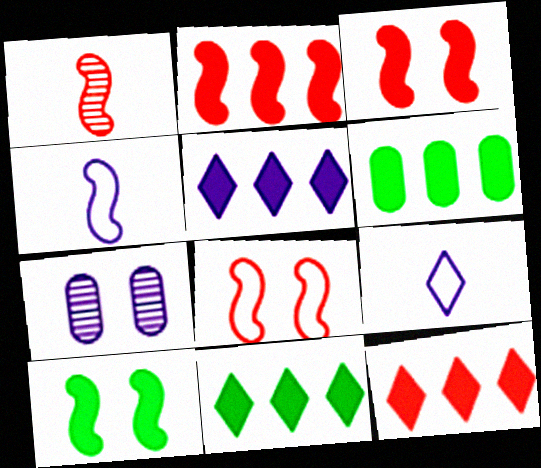[[1, 2, 8], 
[2, 5, 6], 
[4, 5, 7], 
[5, 11, 12]]